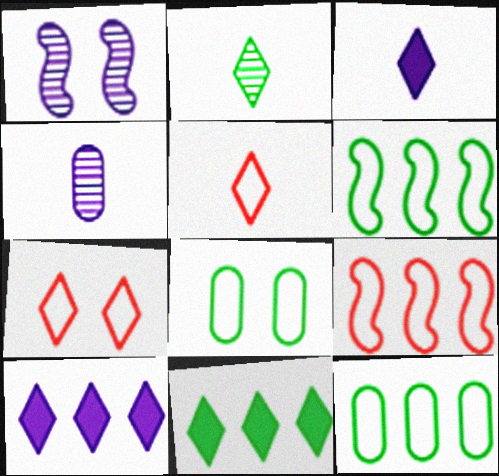[[2, 3, 5], 
[2, 7, 10]]